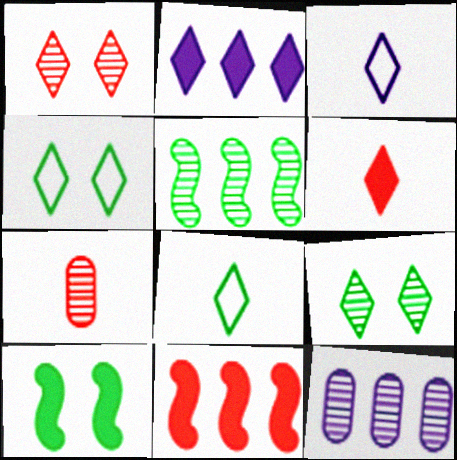[[1, 2, 8]]